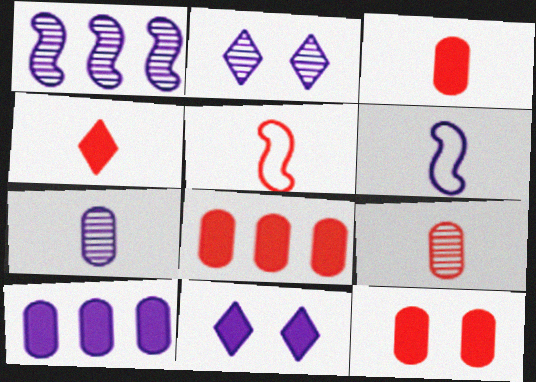[[1, 2, 7], 
[2, 6, 10], 
[3, 8, 12], 
[4, 5, 9]]